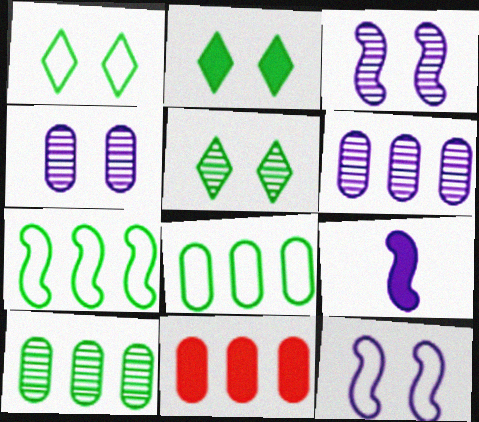[[1, 2, 5], 
[2, 9, 11], 
[6, 8, 11]]